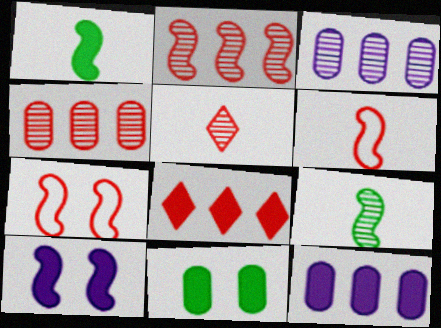[]